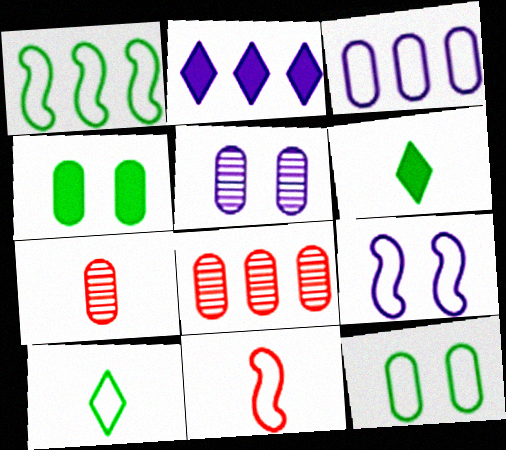[[1, 2, 8], 
[1, 9, 11], 
[1, 10, 12], 
[3, 4, 7], 
[6, 8, 9]]